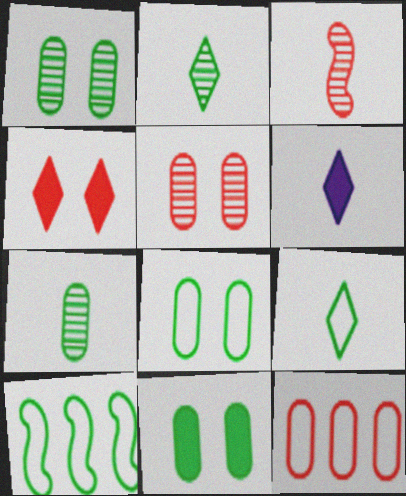[[1, 8, 11], 
[2, 10, 11], 
[3, 4, 12], 
[5, 6, 10], 
[8, 9, 10]]